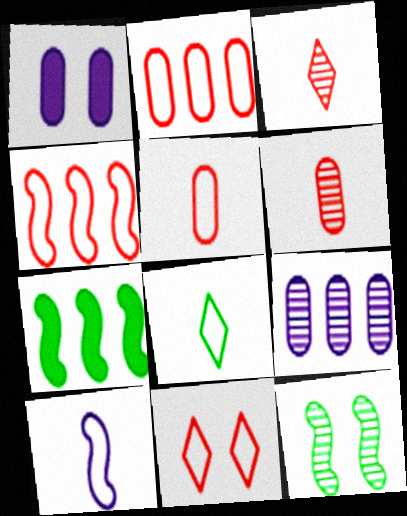[[1, 11, 12], 
[3, 9, 12], 
[4, 5, 11], 
[5, 8, 10]]